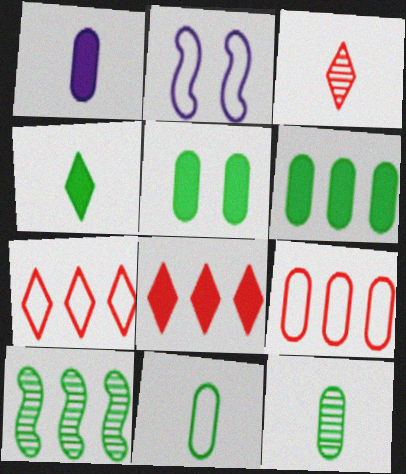[[2, 3, 6], 
[2, 7, 11], 
[2, 8, 12]]